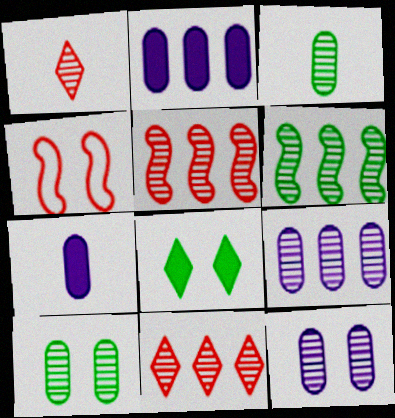[[1, 6, 12], 
[4, 8, 12], 
[6, 9, 11]]